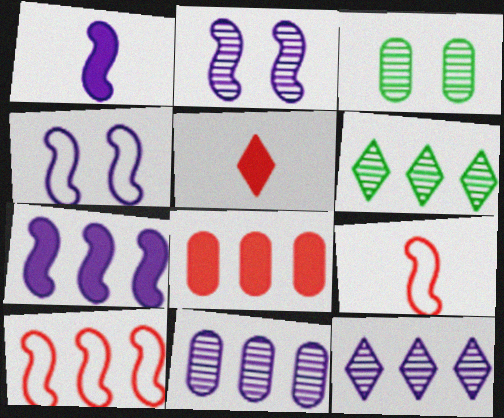[]